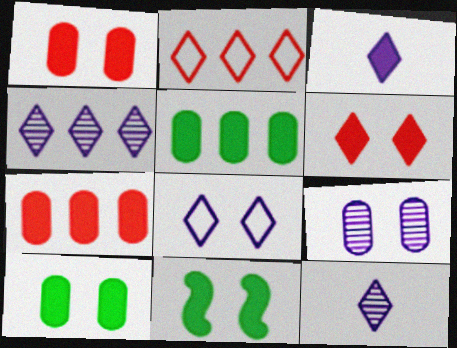[[3, 4, 8], 
[3, 7, 11]]